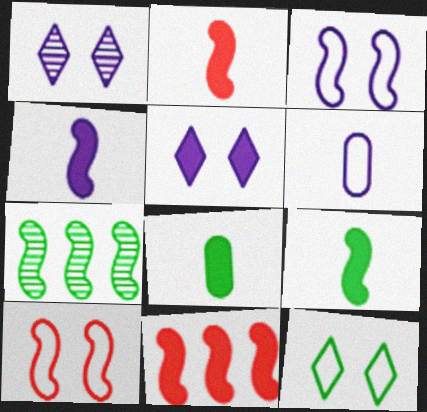[[2, 3, 7], 
[2, 4, 9], 
[4, 7, 10], 
[5, 8, 11], 
[7, 8, 12]]